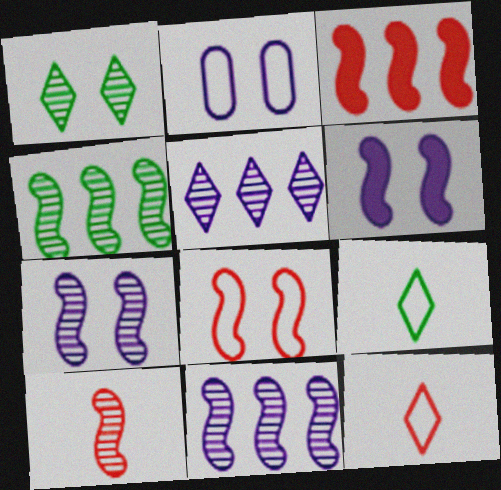[[3, 8, 10], 
[4, 7, 10]]